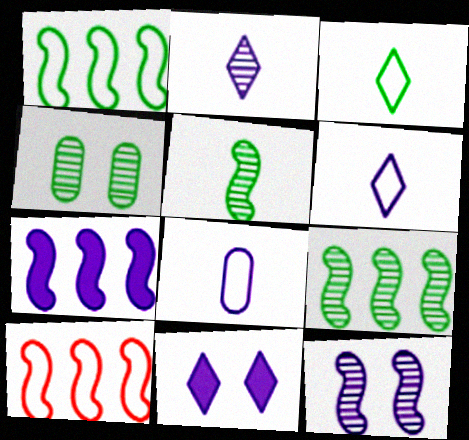[[7, 9, 10]]